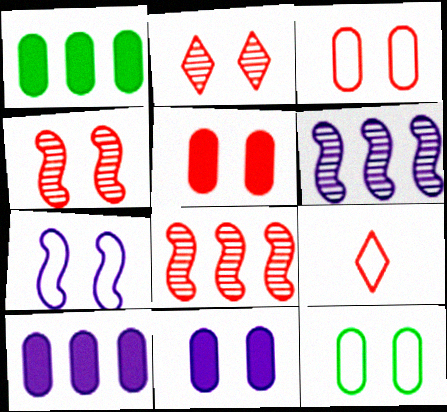[[5, 8, 9]]